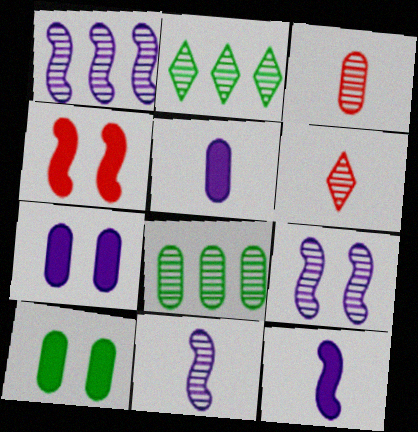[[1, 9, 11], 
[2, 3, 9], 
[6, 8, 9]]